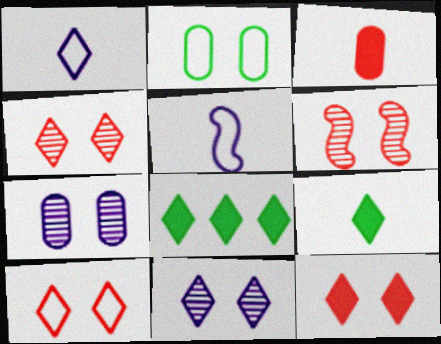[[1, 4, 8], 
[4, 10, 12]]